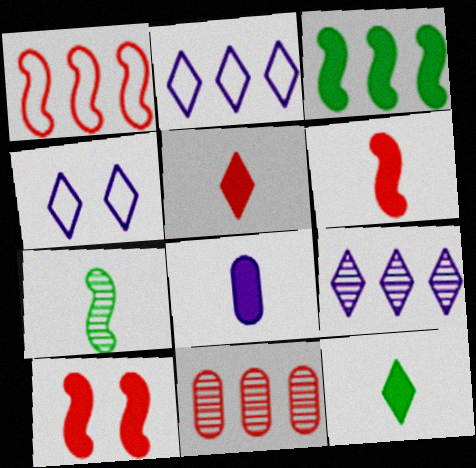[[2, 3, 11], 
[6, 8, 12]]